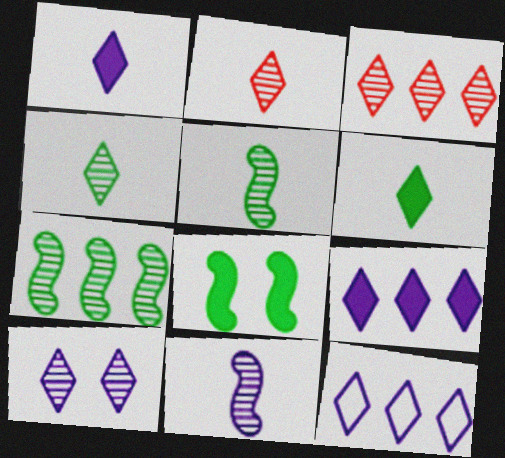[[1, 10, 12], 
[3, 4, 10]]